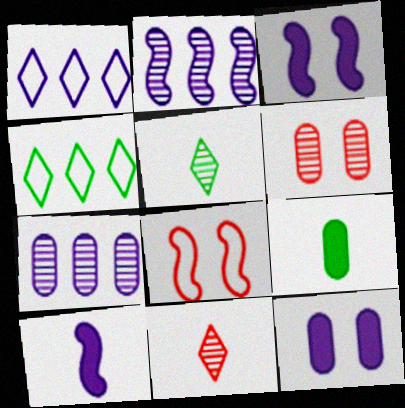[[2, 5, 6], 
[4, 6, 10]]